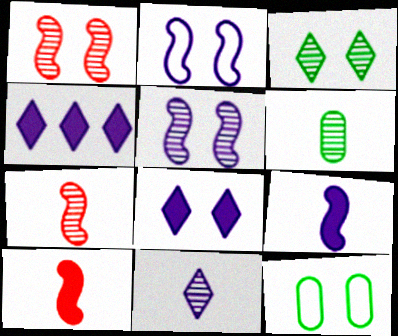[[1, 8, 12], 
[4, 7, 12], 
[6, 7, 11]]